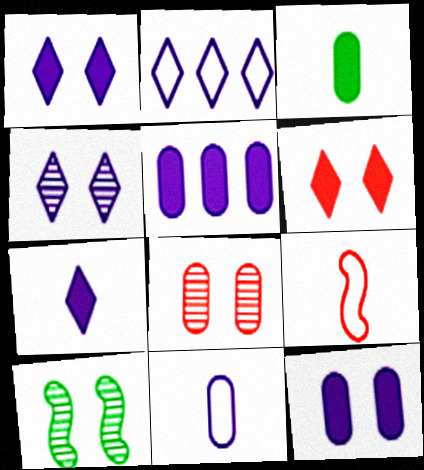[[2, 4, 7], 
[4, 8, 10]]